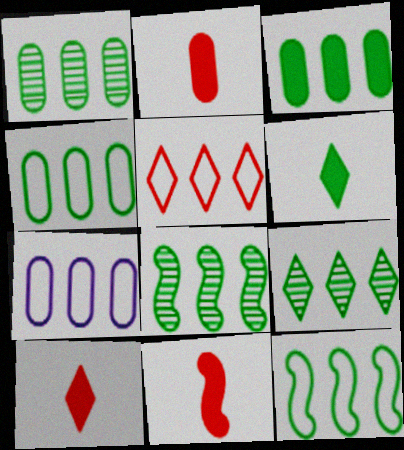[[1, 3, 4], 
[1, 8, 9], 
[2, 10, 11], 
[3, 9, 12], 
[5, 7, 12]]